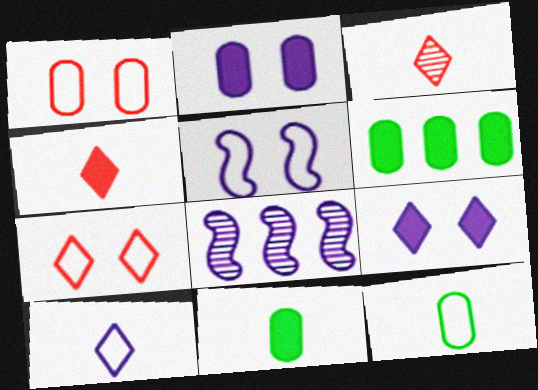[[2, 8, 10], 
[3, 5, 6], 
[7, 8, 11]]